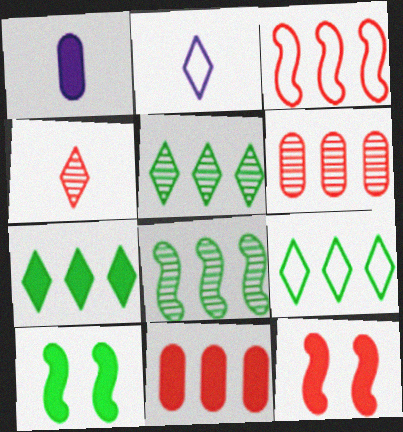[[1, 7, 12], 
[2, 6, 10], 
[5, 7, 9]]